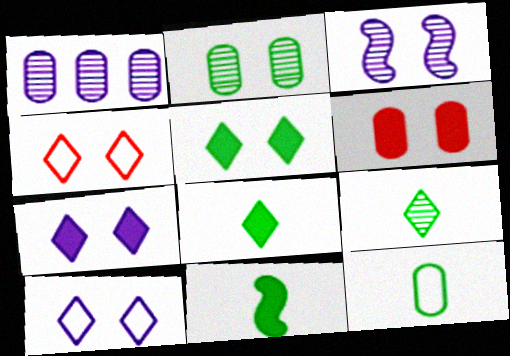[[1, 4, 11], 
[1, 6, 12], 
[9, 11, 12]]